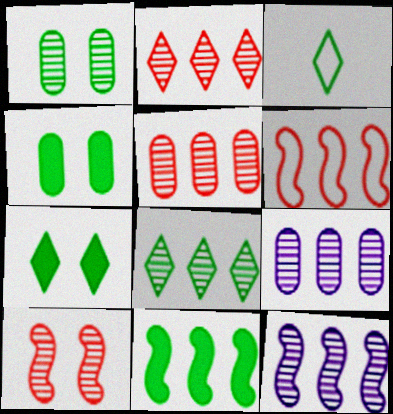[[1, 3, 11], 
[3, 7, 8], 
[5, 8, 12], 
[6, 11, 12]]